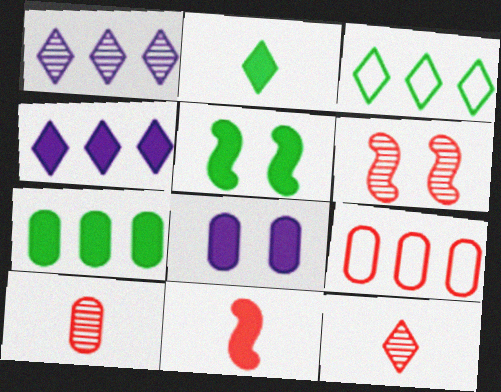[[2, 5, 7]]